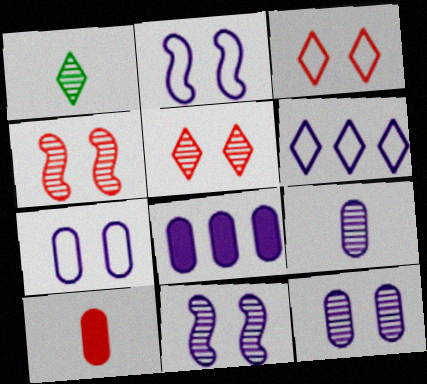[[7, 8, 9]]